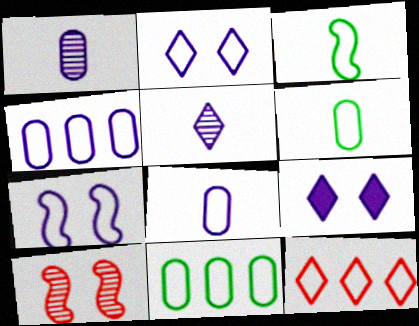[[6, 7, 12]]